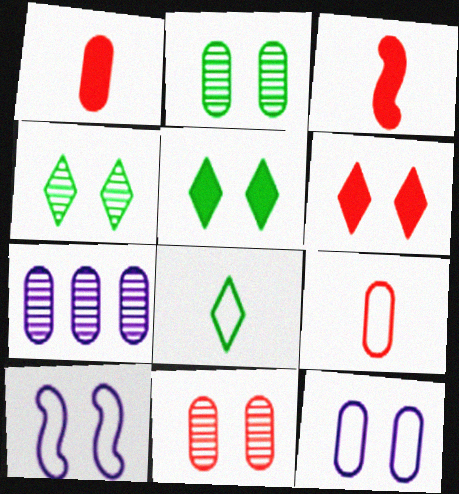[[2, 6, 10], 
[5, 10, 11]]